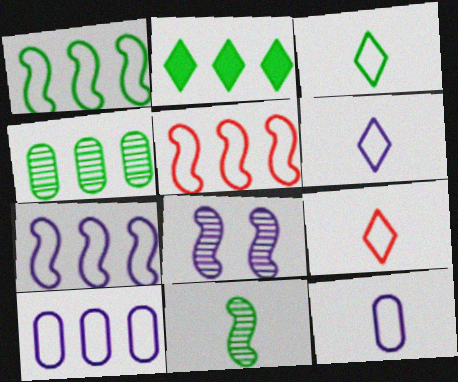[[1, 2, 4], 
[1, 5, 7], 
[3, 6, 9]]